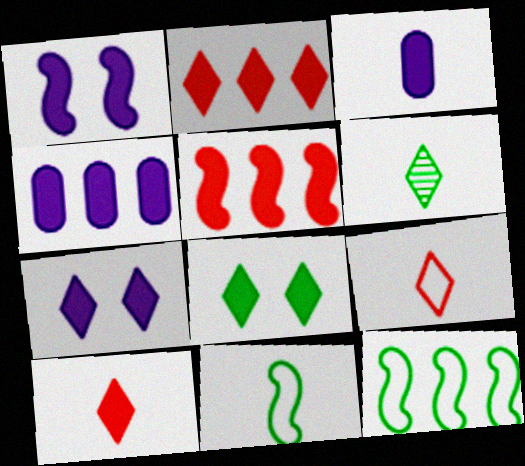[[3, 5, 8]]